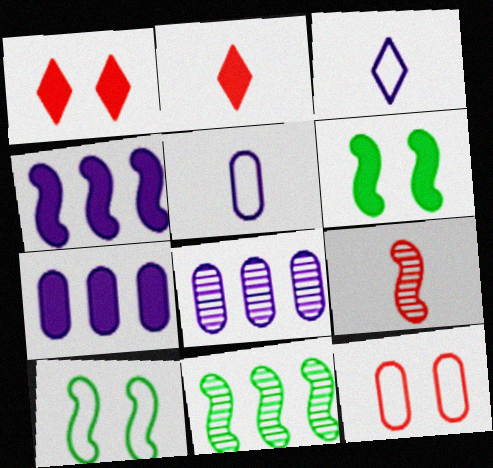[[1, 5, 11], 
[2, 6, 7], 
[2, 8, 10], 
[4, 9, 10]]